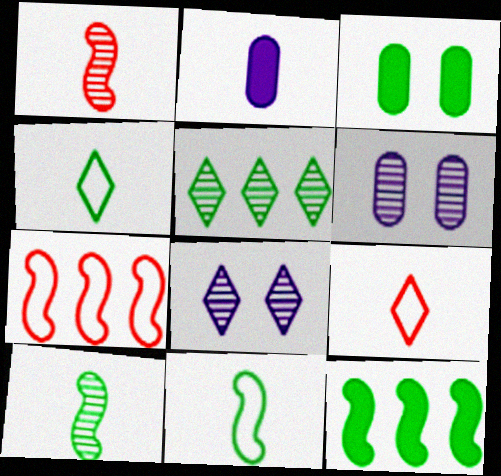[[1, 2, 4], 
[1, 5, 6], 
[2, 9, 10], 
[3, 5, 11], 
[6, 9, 12]]